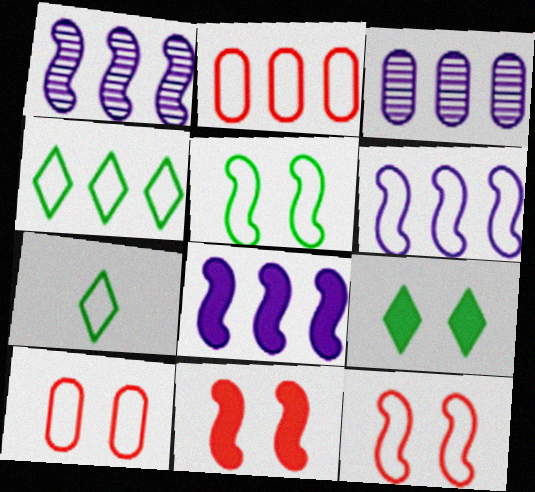[[1, 6, 8], 
[2, 4, 6], 
[3, 7, 11], 
[6, 7, 10]]